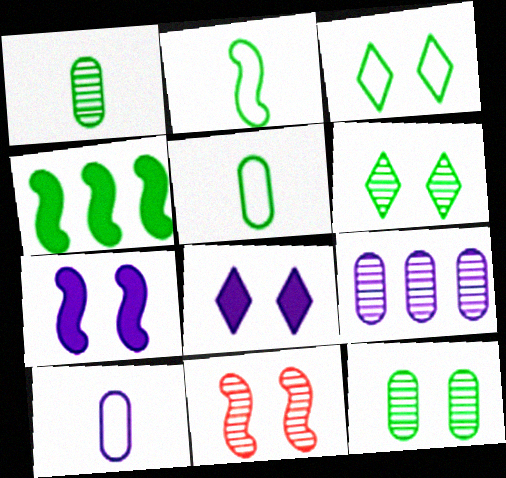[[1, 3, 4], 
[4, 5, 6]]